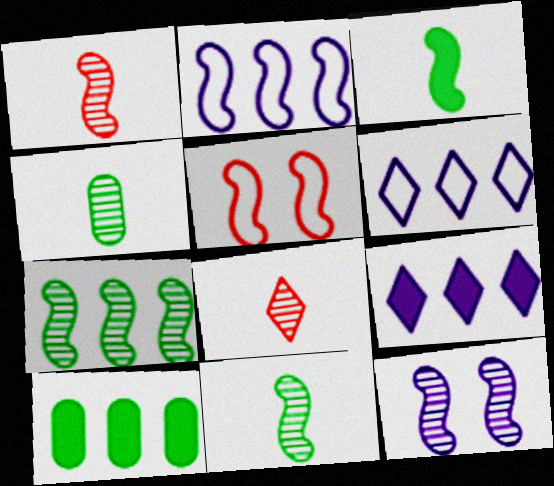[[1, 7, 12], 
[4, 5, 9]]